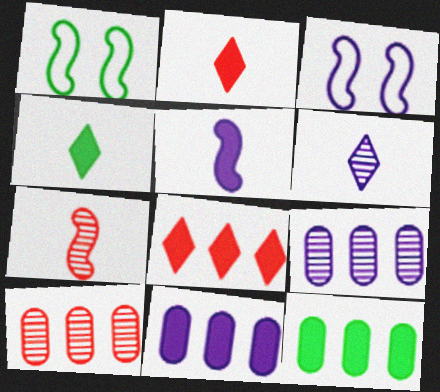[[1, 2, 9], 
[3, 4, 10], 
[3, 6, 11]]